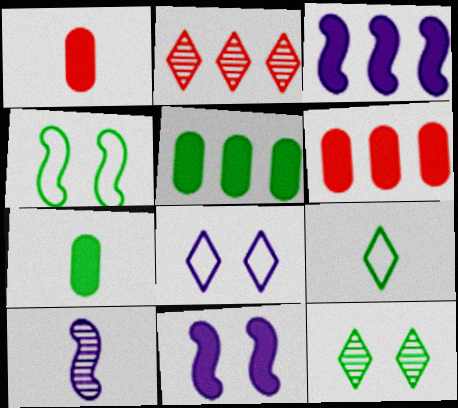[[1, 9, 10]]